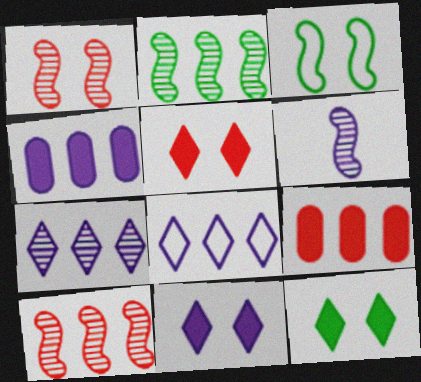[[1, 2, 6], 
[2, 8, 9], 
[5, 11, 12]]